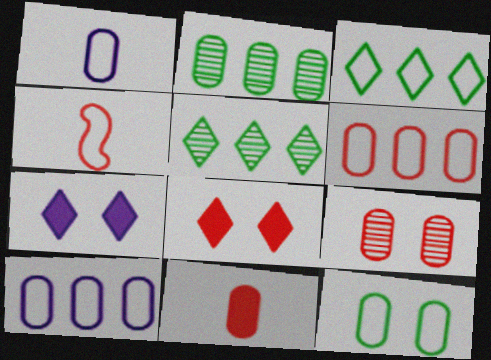[[1, 6, 12], 
[2, 4, 7], 
[6, 9, 11]]